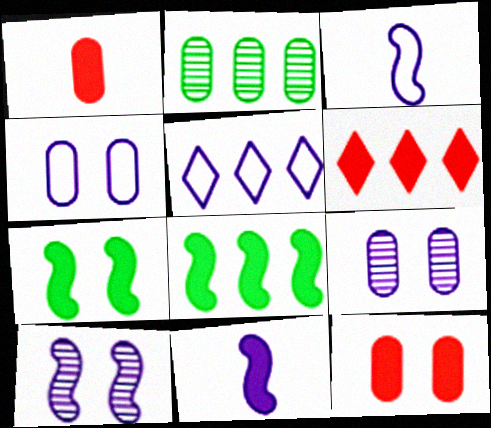[[1, 2, 4], 
[3, 4, 5], 
[5, 9, 11]]